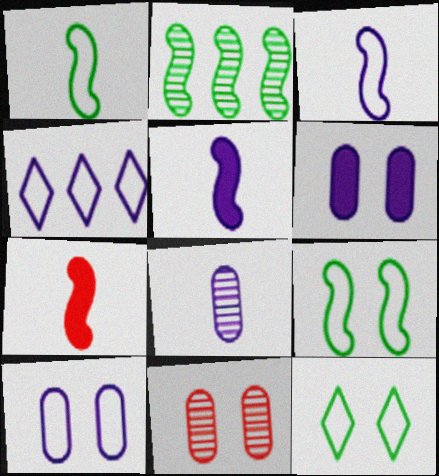[[3, 4, 10]]